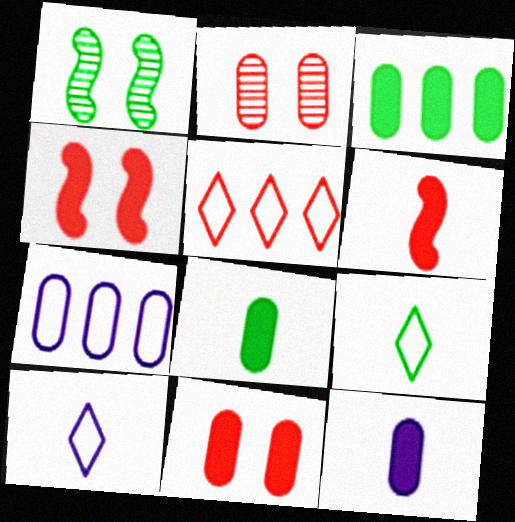[[1, 3, 9], 
[1, 5, 12], 
[2, 5, 6], 
[2, 7, 8], 
[3, 11, 12]]